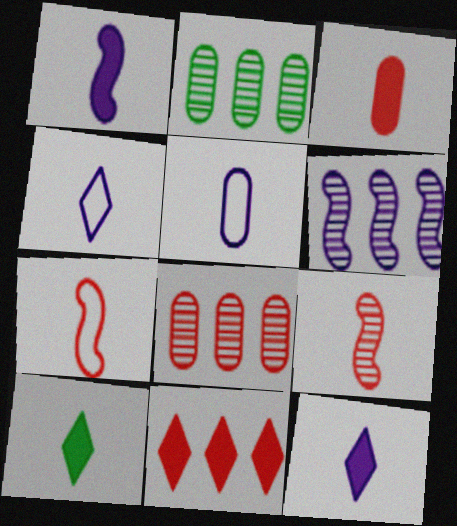[[1, 3, 10], 
[5, 9, 10]]